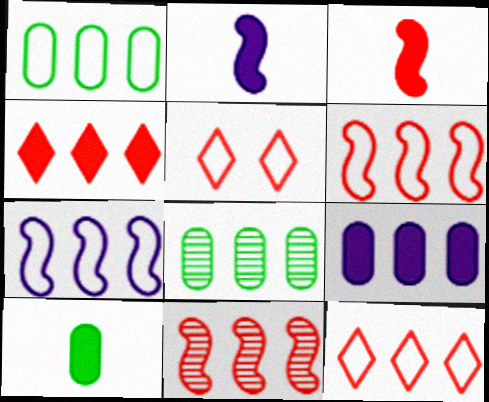[[1, 7, 12], 
[2, 5, 8], 
[4, 7, 8]]